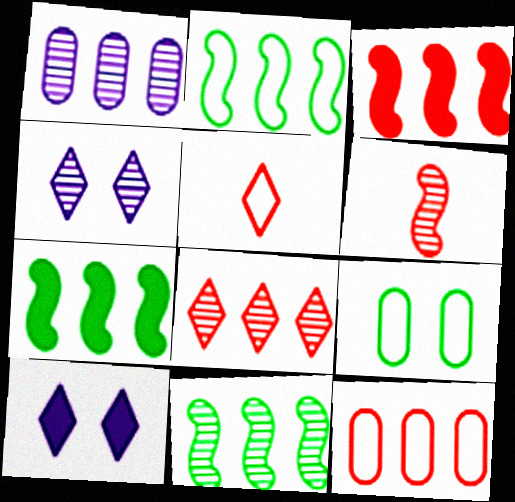[[1, 8, 11], 
[2, 7, 11], 
[3, 8, 12]]